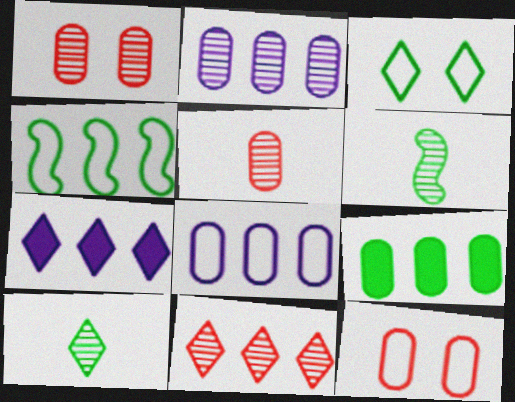[[3, 6, 9], 
[6, 7, 12]]